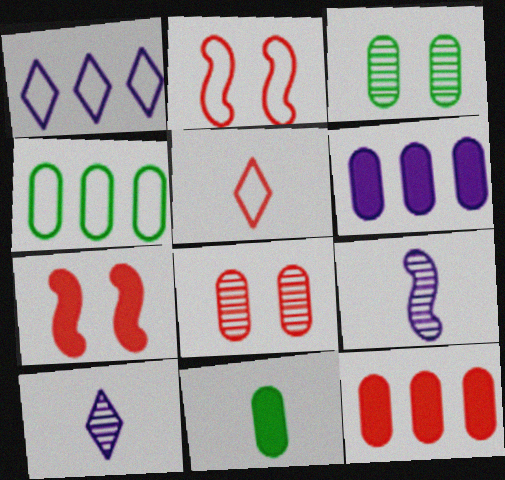[[3, 4, 11], 
[4, 7, 10], 
[5, 9, 11]]